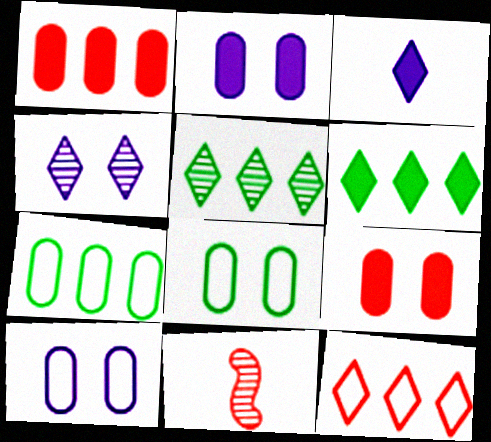[[6, 10, 11], 
[9, 11, 12]]